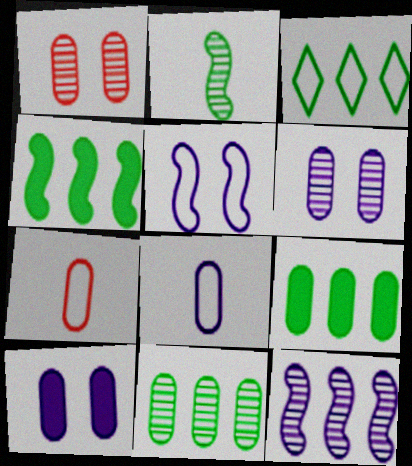[[1, 8, 9], 
[3, 4, 11], 
[3, 5, 7], 
[6, 7, 9], 
[7, 10, 11]]